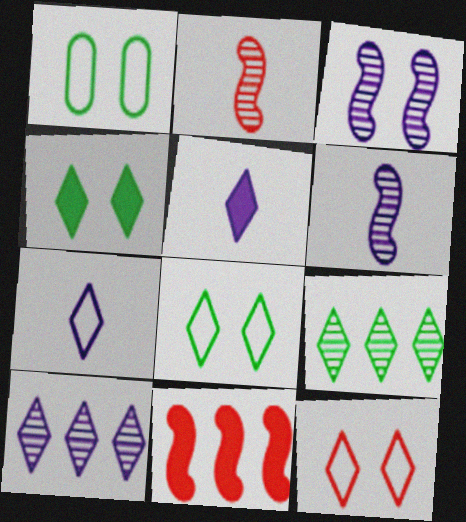[[5, 9, 12]]